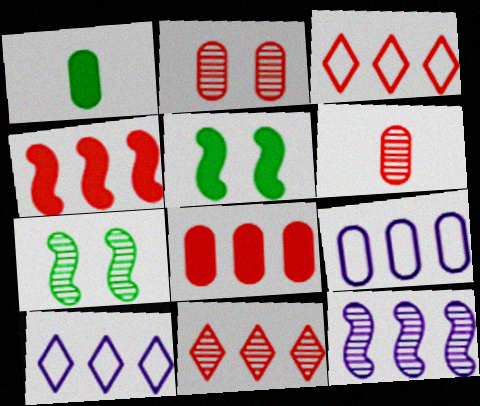[[1, 2, 9], 
[5, 6, 10]]